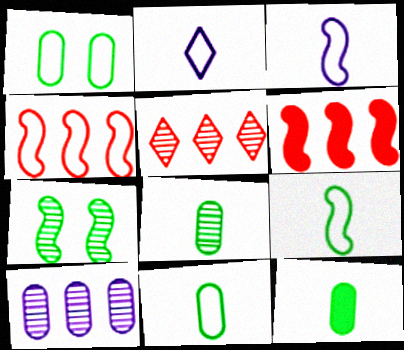[[1, 2, 4], 
[3, 6, 7], 
[8, 11, 12]]